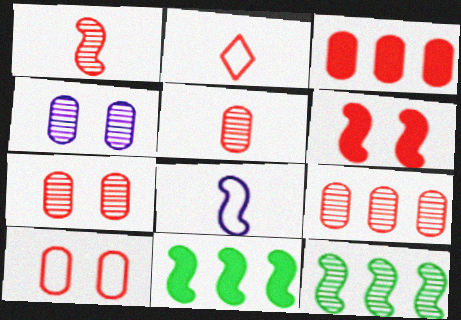[[2, 4, 11], 
[2, 6, 9], 
[3, 5, 10], 
[5, 7, 9], 
[6, 8, 12]]